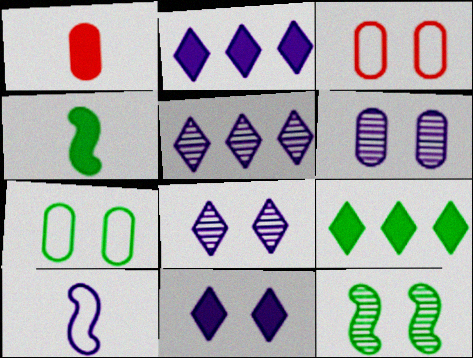[[2, 6, 10], 
[3, 4, 5], 
[3, 11, 12]]